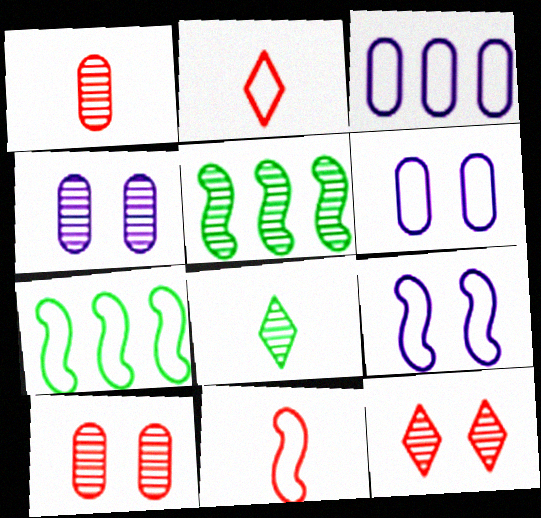[[2, 6, 7], 
[7, 9, 11]]